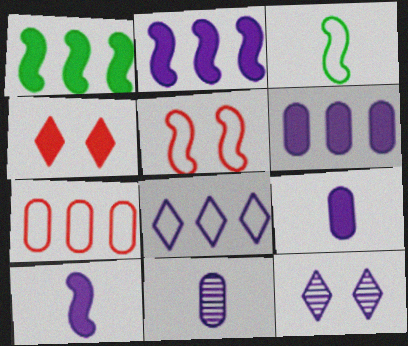[[1, 4, 9]]